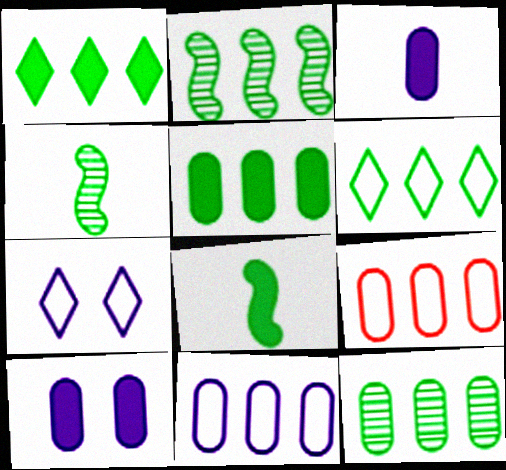[[2, 5, 6]]